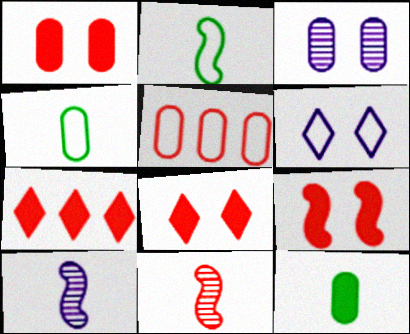[[1, 8, 9], 
[2, 3, 7], 
[2, 5, 6], 
[3, 5, 12], 
[5, 8, 11]]